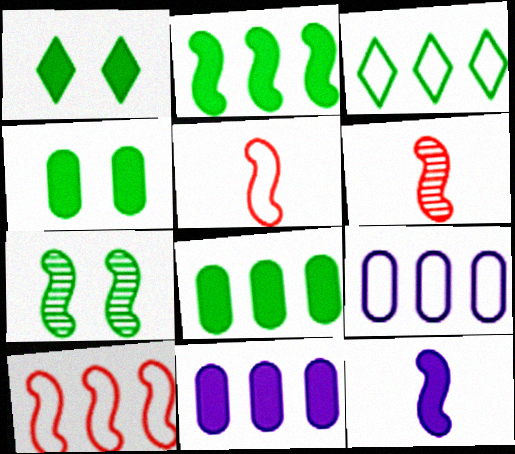[[1, 6, 9], 
[3, 9, 10], 
[7, 10, 12]]